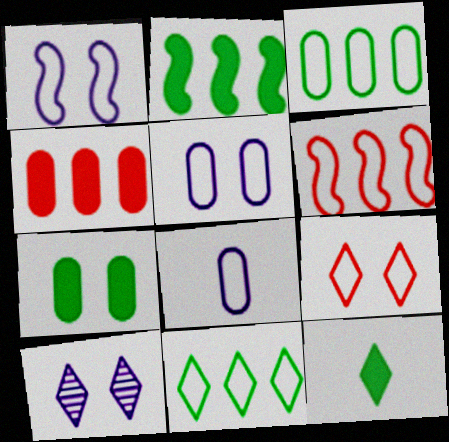[[2, 7, 12]]